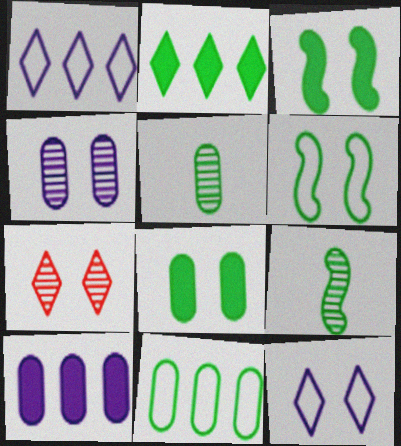[[2, 5, 6], 
[5, 8, 11]]